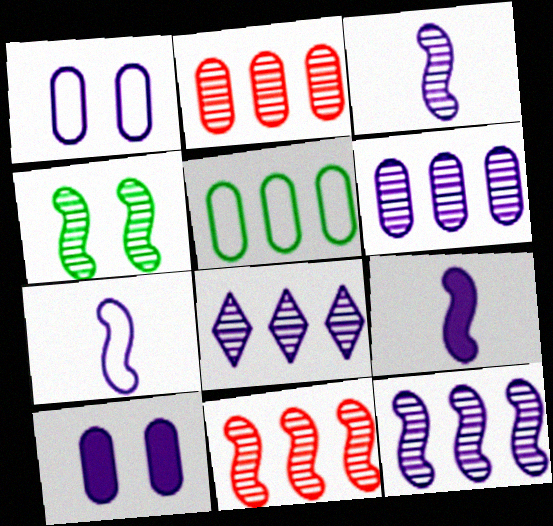[[1, 8, 9], 
[3, 4, 11], 
[3, 7, 9], 
[6, 8, 12], 
[7, 8, 10]]